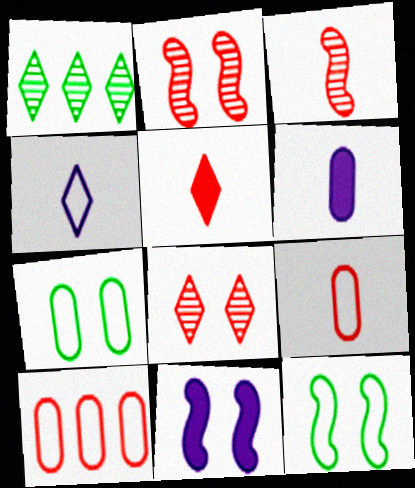[[1, 9, 11], 
[2, 5, 10], 
[2, 11, 12], 
[3, 5, 9], 
[4, 10, 12], 
[7, 8, 11]]